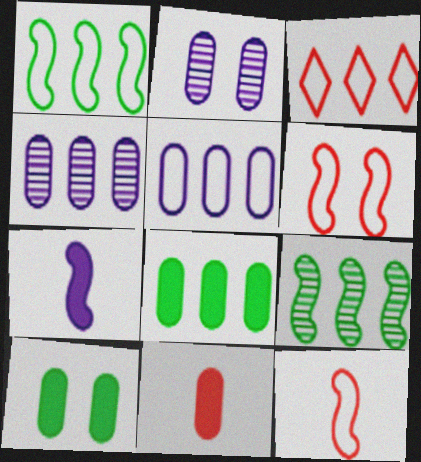[[1, 3, 5], 
[6, 7, 9]]